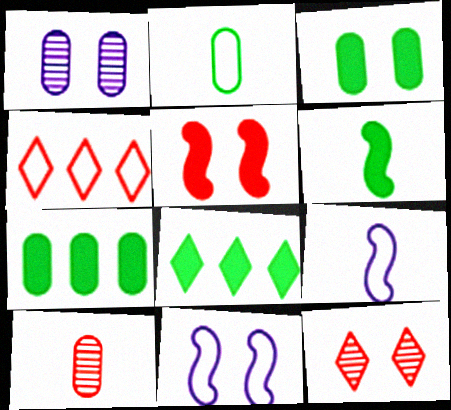[[1, 4, 6], 
[2, 4, 11], 
[3, 6, 8], 
[3, 11, 12], 
[4, 5, 10], 
[7, 9, 12], 
[8, 10, 11]]